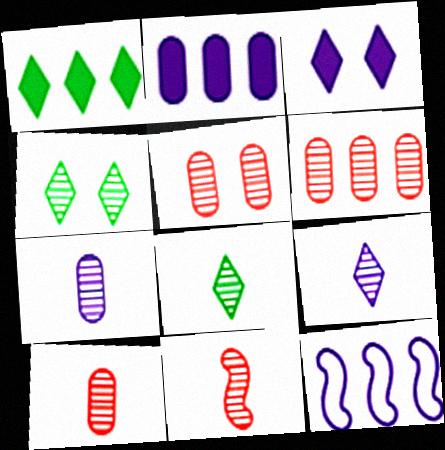[[1, 6, 12], 
[3, 7, 12], 
[5, 6, 10], 
[7, 8, 11]]